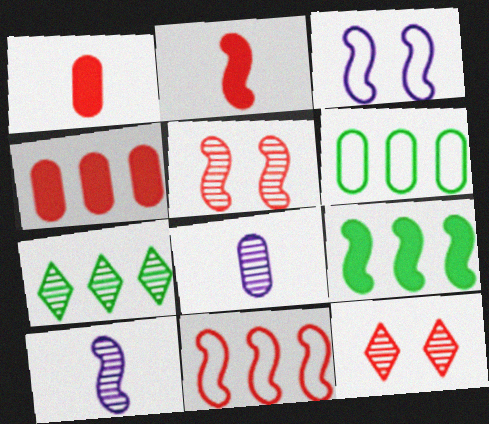[[1, 3, 7], 
[1, 11, 12], 
[2, 5, 11], 
[5, 7, 8], 
[6, 7, 9]]